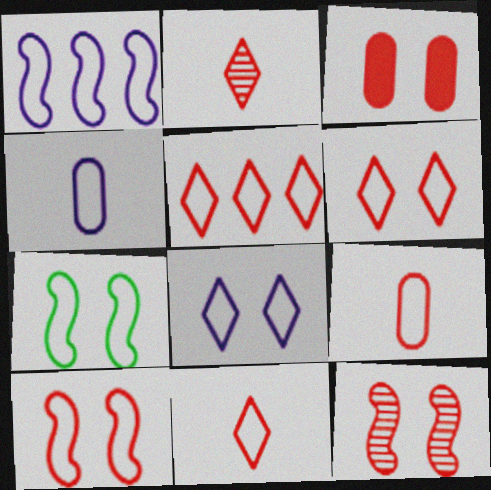[[1, 4, 8], 
[3, 6, 12], 
[4, 5, 7], 
[5, 6, 11], 
[5, 9, 10]]